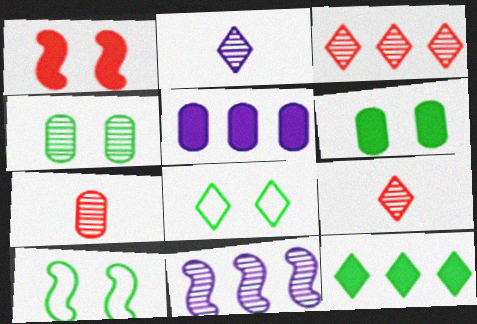[[4, 9, 11], 
[5, 9, 10]]